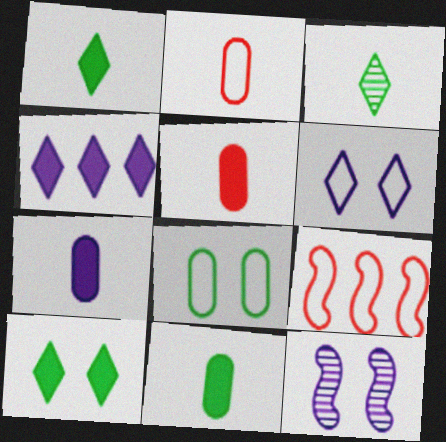[[5, 7, 11]]